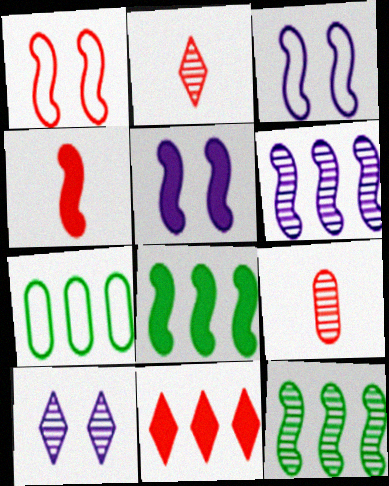[[1, 9, 11], 
[2, 5, 7], 
[3, 4, 12], 
[4, 5, 8], 
[4, 7, 10], 
[6, 7, 11], 
[9, 10, 12]]